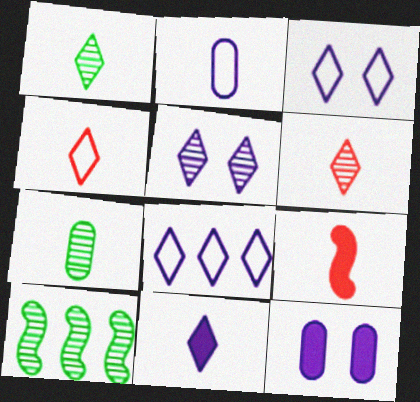[[1, 2, 9], 
[1, 4, 11], 
[4, 10, 12], 
[5, 8, 11]]